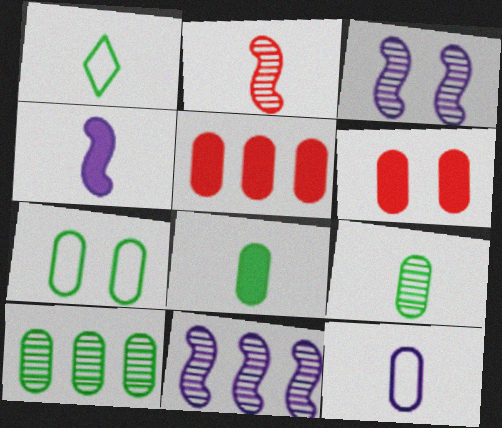[[1, 3, 5], 
[1, 6, 11], 
[6, 10, 12], 
[7, 8, 10]]